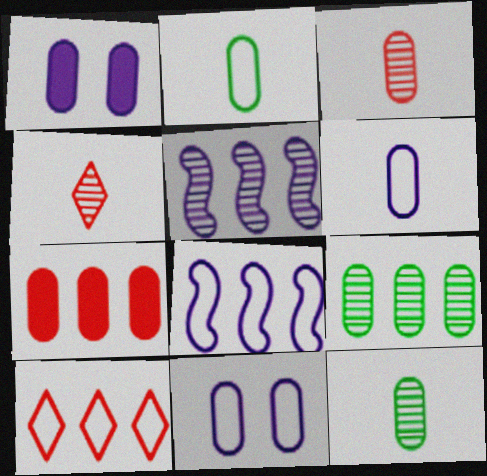[[7, 11, 12]]